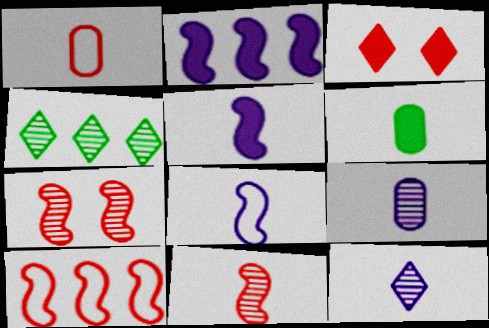[[1, 6, 9], 
[2, 3, 6], 
[4, 7, 9]]